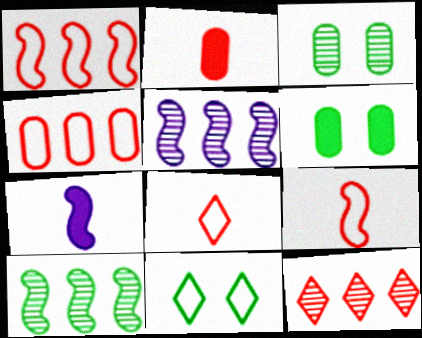[[2, 5, 11], 
[5, 6, 8]]